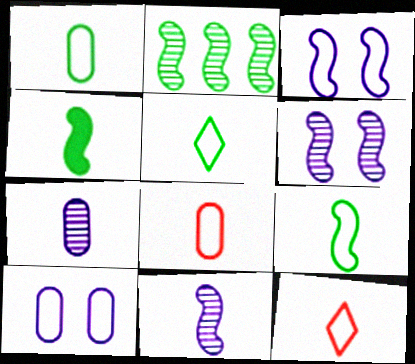[[1, 5, 9], 
[4, 7, 12]]